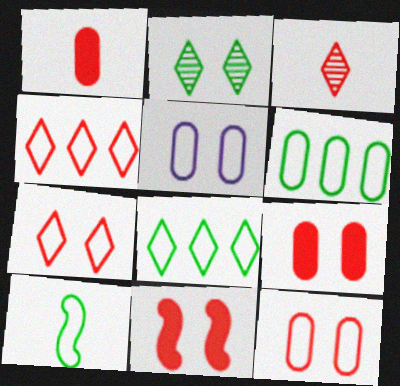[[2, 5, 11], 
[4, 5, 10]]